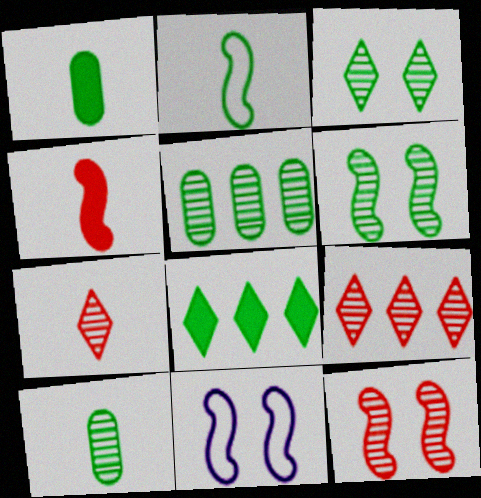[[1, 9, 11]]